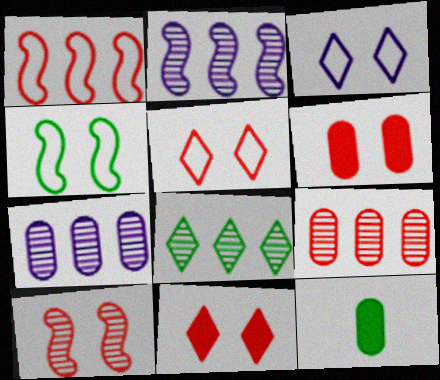[[2, 5, 12], 
[2, 8, 9], 
[4, 8, 12], 
[5, 6, 10]]